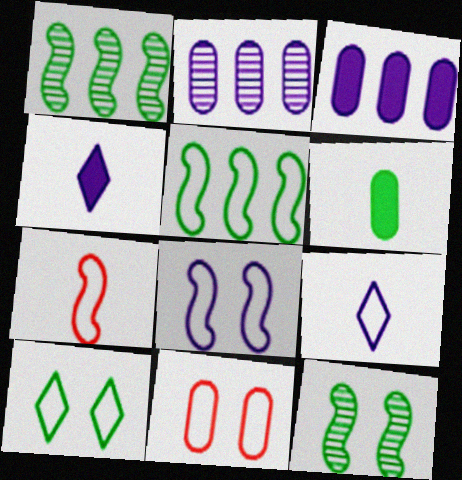[[1, 4, 11], 
[1, 6, 10], 
[2, 4, 8], 
[2, 6, 11], 
[5, 7, 8], 
[5, 9, 11], 
[8, 10, 11]]